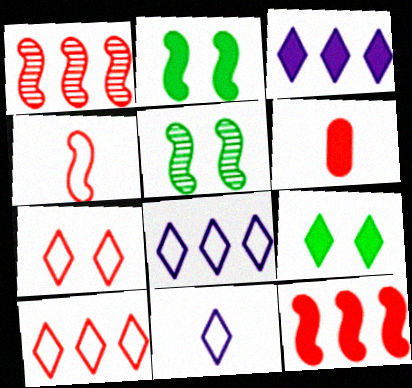[[1, 6, 7], 
[2, 3, 6], 
[5, 6, 8]]